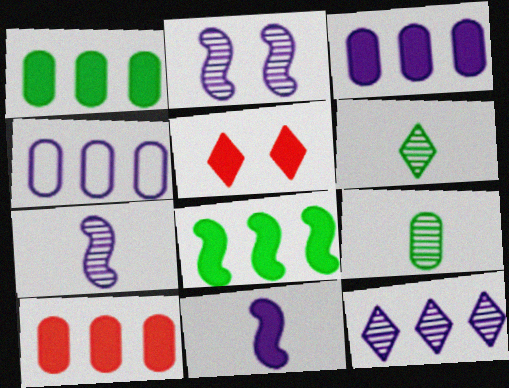[[1, 3, 10], 
[1, 5, 11]]